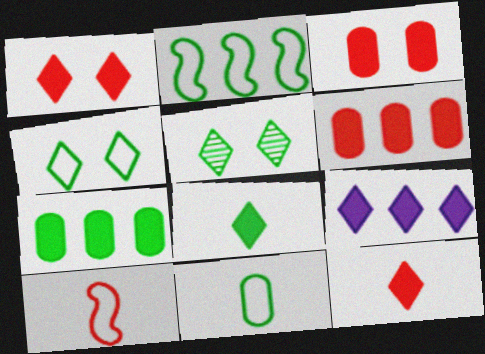[[1, 8, 9], 
[2, 4, 11]]